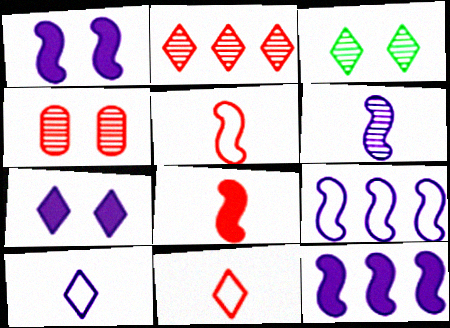[[1, 6, 9]]